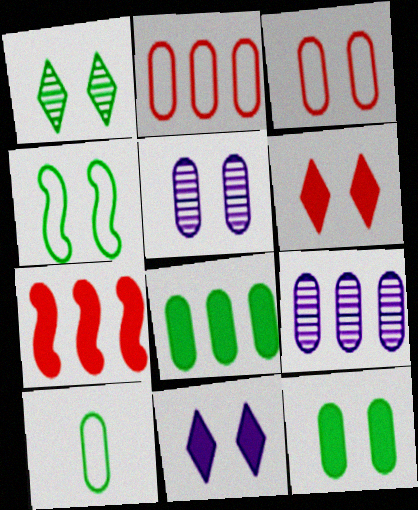[[1, 4, 12], 
[2, 8, 9], 
[3, 5, 12], 
[4, 5, 6]]